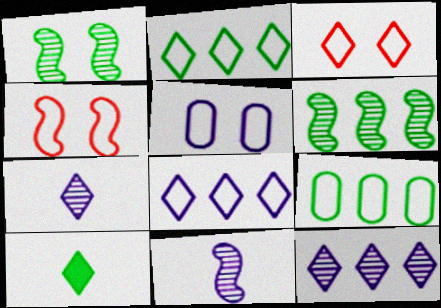[[1, 9, 10], 
[3, 10, 12]]